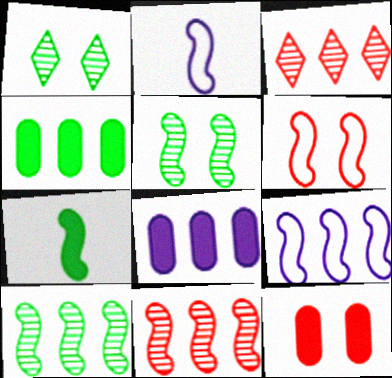[[3, 4, 9]]